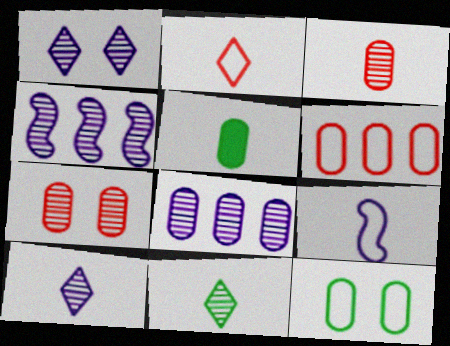[[4, 7, 11]]